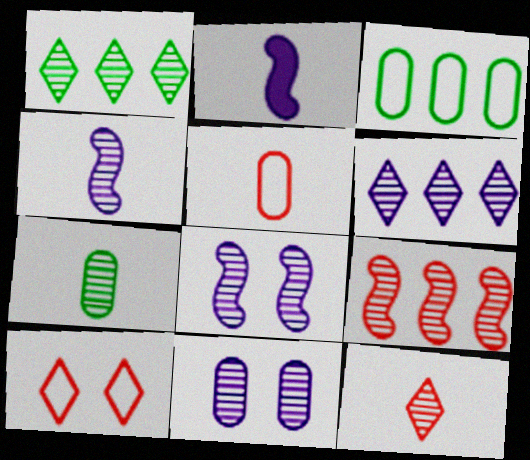[[4, 6, 11], 
[4, 7, 12]]